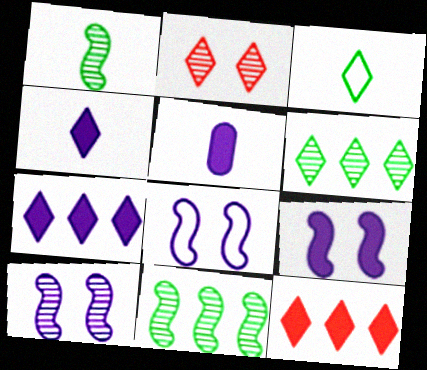[[2, 3, 7], 
[5, 7, 9], 
[8, 9, 10]]